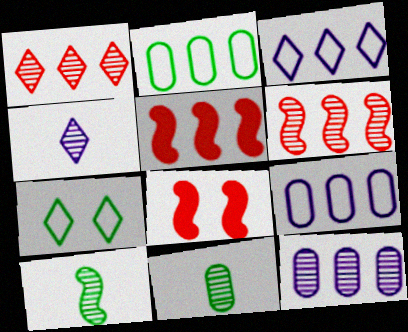[[2, 4, 8], 
[3, 8, 11]]